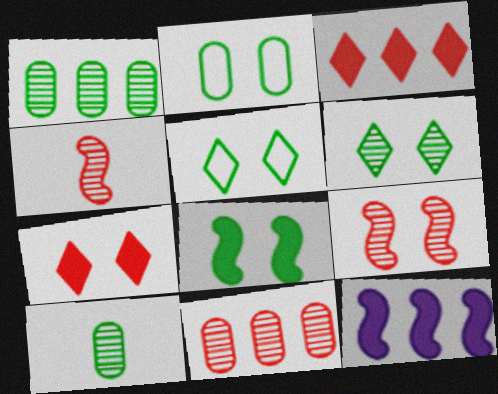[[2, 6, 8]]